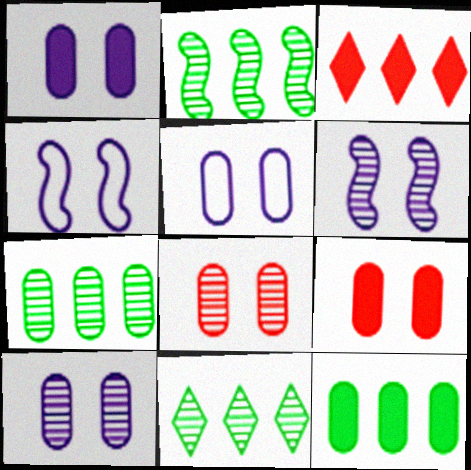[[1, 5, 10], 
[2, 7, 11]]